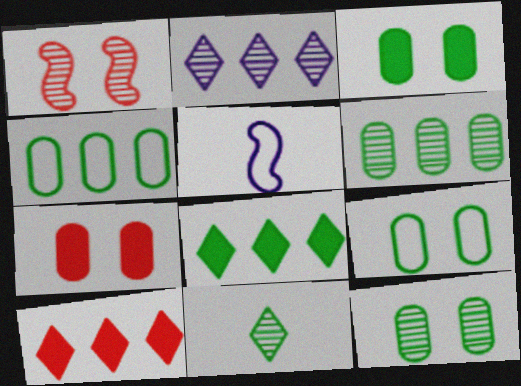[[3, 9, 12], 
[5, 10, 12]]